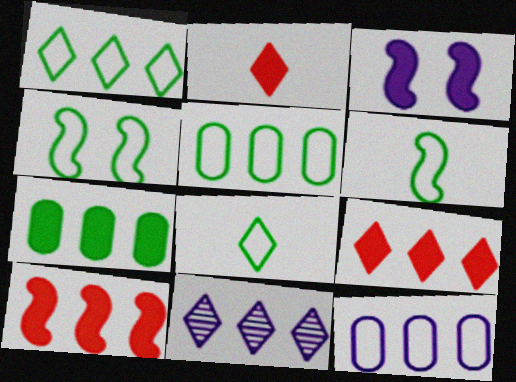[[1, 9, 11], 
[2, 3, 7], 
[4, 5, 8], 
[5, 10, 11]]